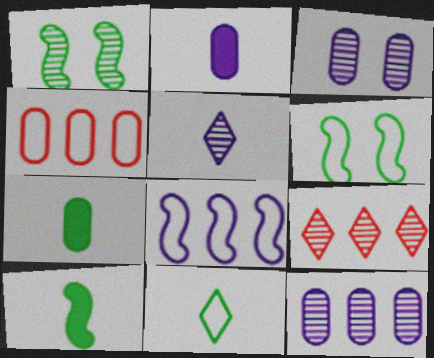[[2, 6, 9], 
[3, 4, 7]]